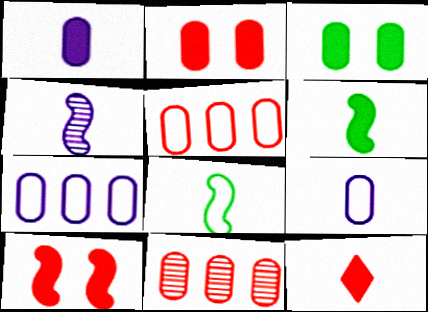[[1, 6, 12], 
[3, 9, 11]]